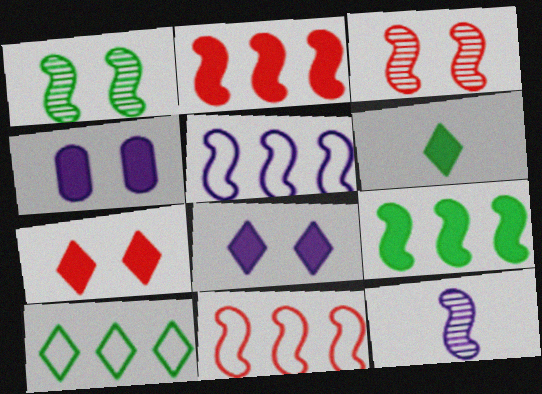[[2, 4, 6]]